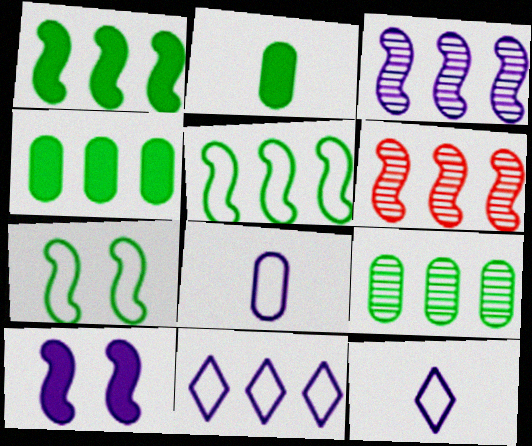[[4, 6, 11]]